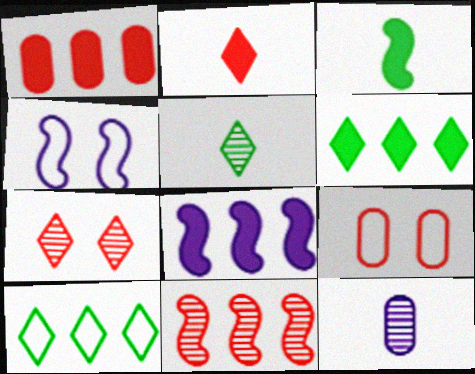[[1, 4, 5], 
[1, 6, 8], 
[2, 9, 11], 
[3, 4, 11], 
[5, 8, 9]]